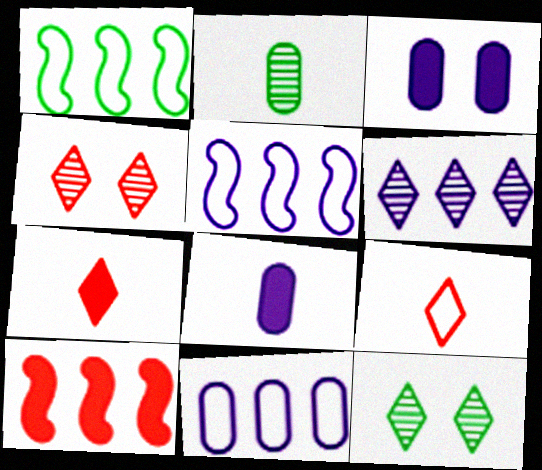[[1, 4, 8]]